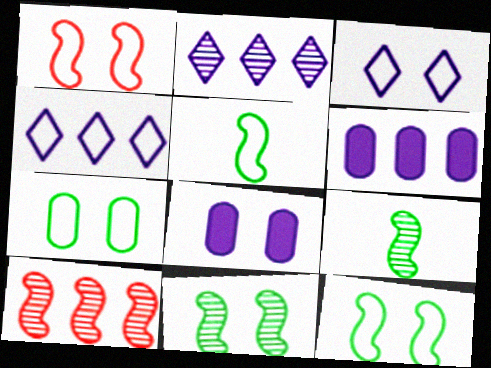[[1, 3, 7]]